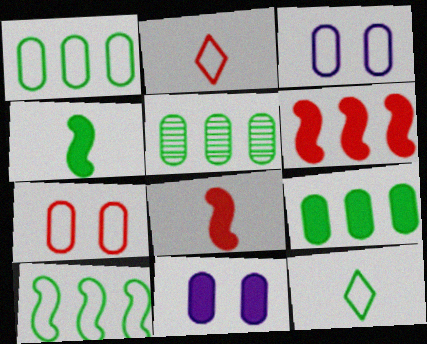[[1, 5, 9], 
[2, 3, 10]]